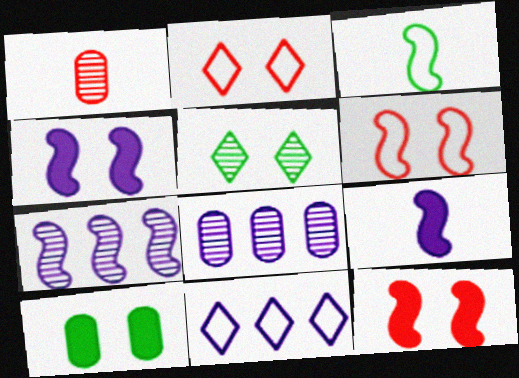[[1, 5, 7], 
[3, 7, 12]]